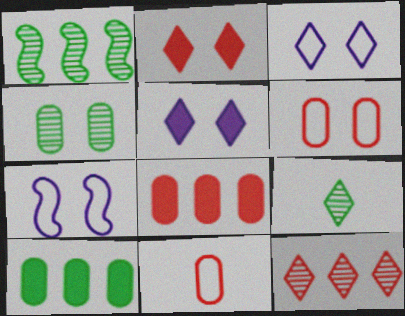[[1, 4, 9], 
[1, 5, 11], 
[2, 4, 7], 
[7, 8, 9]]